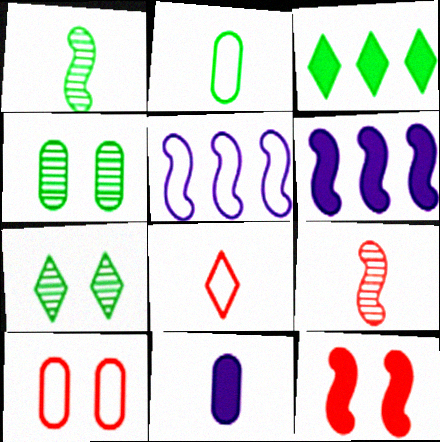[[1, 5, 12], 
[1, 8, 11], 
[3, 11, 12], 
[4, 6, 8]]